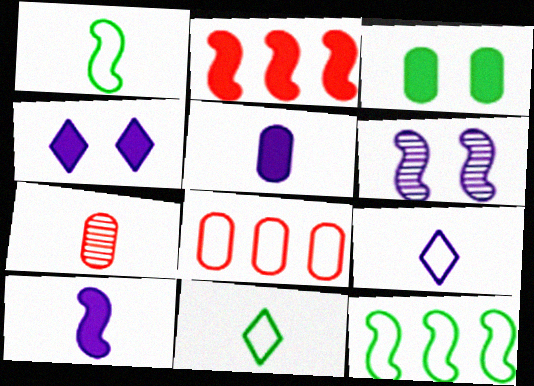[[1, 2, 6], 
[4, 7, 12], 
[7, 10, 11]]